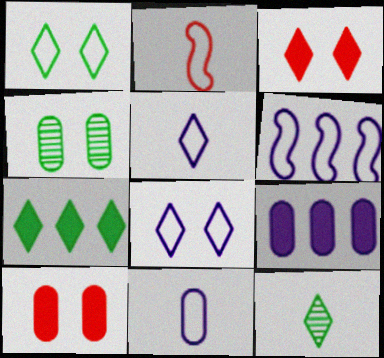[[1, 7, 12], 
[6, 8, 11], 
[6, 10, 12]]